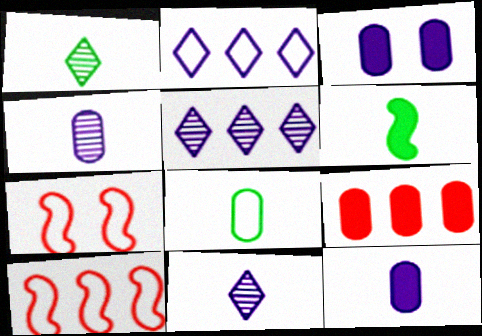[[1, 3, 10], 
[1, 6, 8], 
[2, 7, 8]]